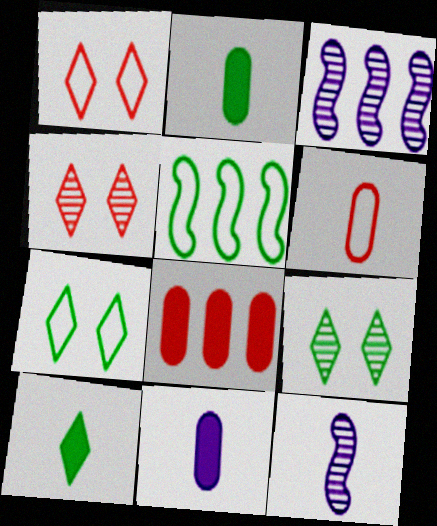[[1, 2, 3], 
[2, 5, 9], 
[4, 5, 11], 
[6, 10, 12], 
[7, 8, 12]]